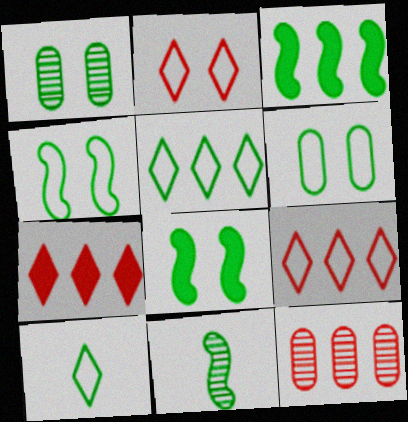[[1, 3, 10], 
[3, 4, 11]]